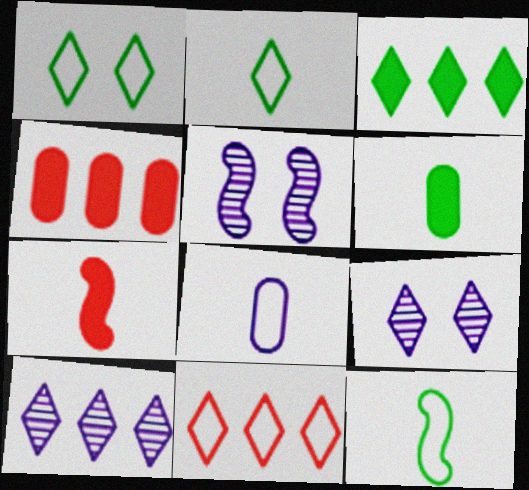[[2, 4, 5], 
[3, 10, 11], 
[4, 9, 12], 
[5, 6, 11]]